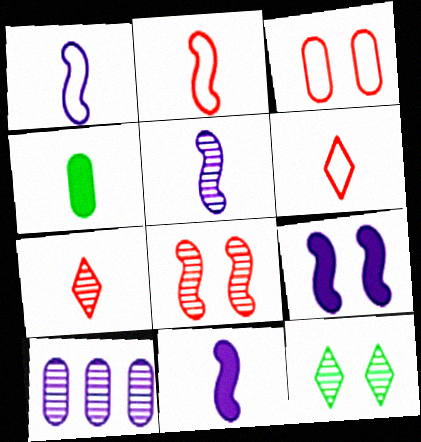[[1, 4, 7], 
[1, 5, 11], 
[3, 4, 10], 
[3, 9, 12], 
[4, 5, 6]]